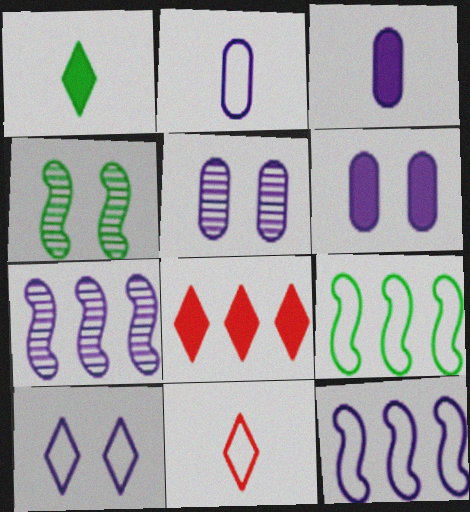[[2, 4, 8], 
[2, 10, 12], 
[3, 7, 10]]